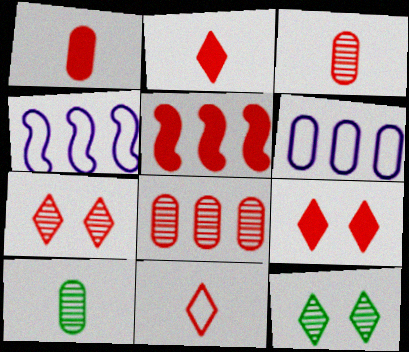[[1, 4, 12], 
[1, 5, 9], 
[4, 9, 10]]